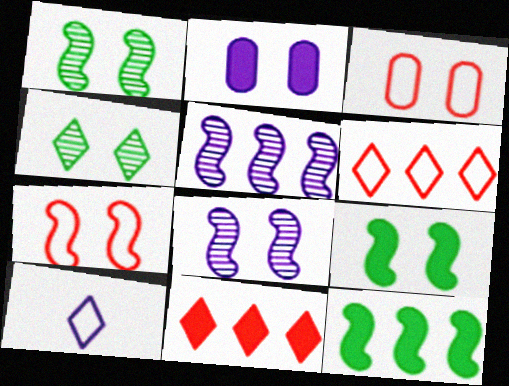[[2, 4, 7], 
[2, 5, 10], 
[4, 10, 11], 
[7, 8, 9]]